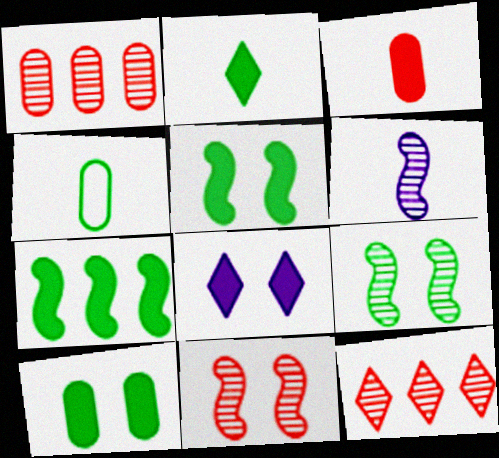[[2, 7, 10], 
[3, 7, 8]]